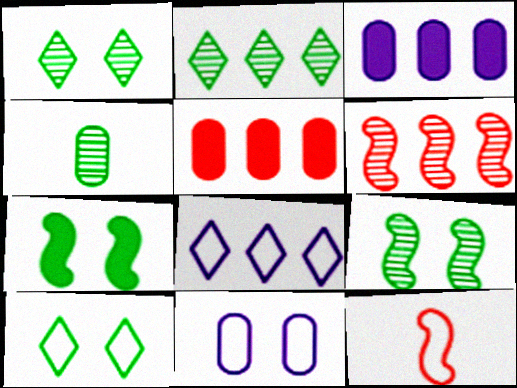[[1, 3, 12], 
[2, 4, 9], 
[4, 5, 11]]